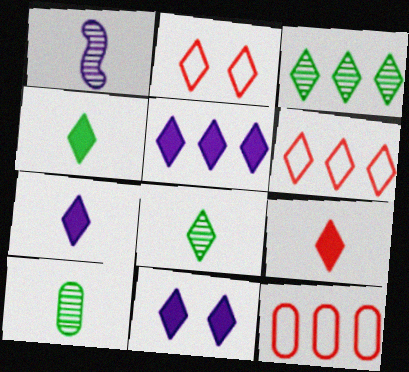[[2, 3, 7], 
[2, 5, 8], 
[3, 5, 6], 
[4, 7, 9], 
[5, 7, 11], 
[6, 8, 11]]